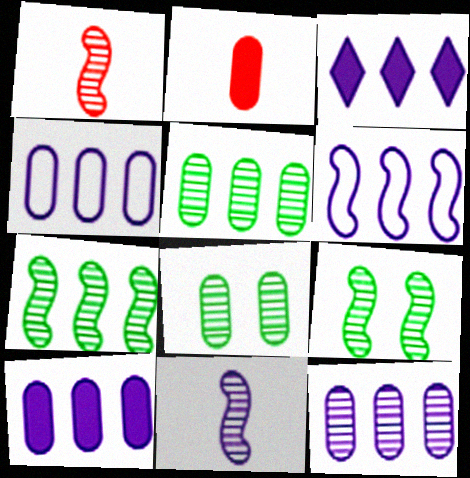[[2, 4, 8], 
[3, 6, 12], 
[4, 10, 12]]